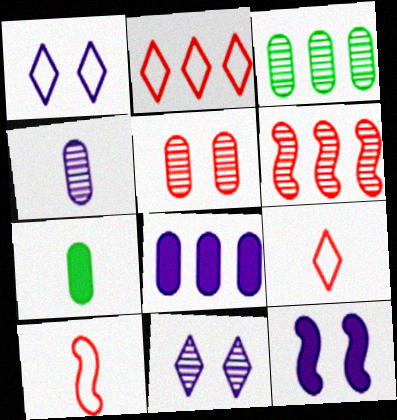[[1, 6, 7], 
[3, 4, 5], 
[3, 9, 12]]